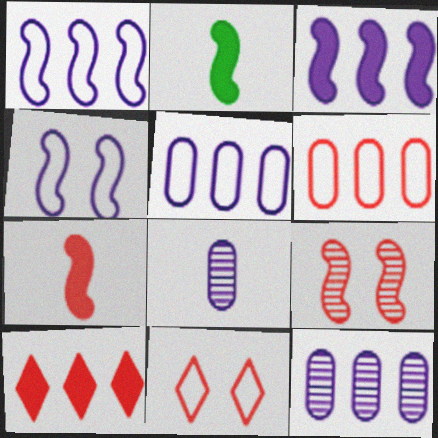[[1, 2, 9], 
[2, 11, 12]]